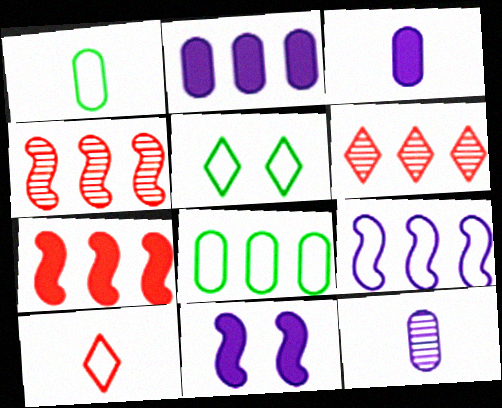[[1, 6, 11], 
[3, 4, 5], 
[5, 7, 12]]